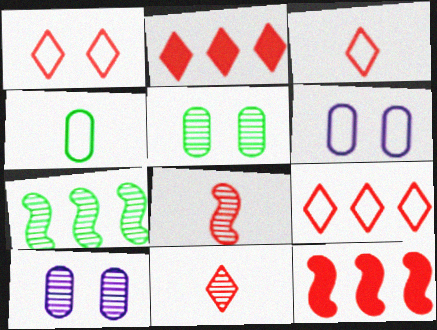[[1, 2, 11], 
[1, 3, 9], 
[7, 10, 11]]